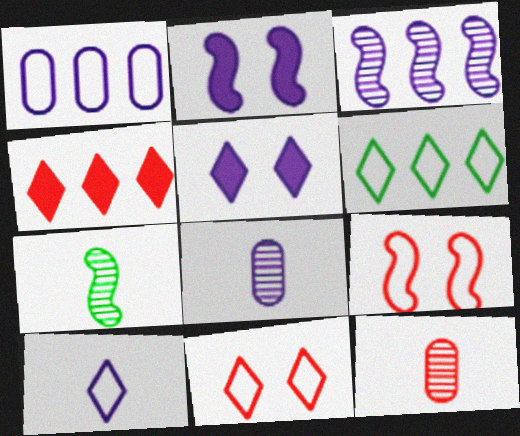[[2, 6, 12], 
[4, 9, 12], 
[6, 10, 11]]